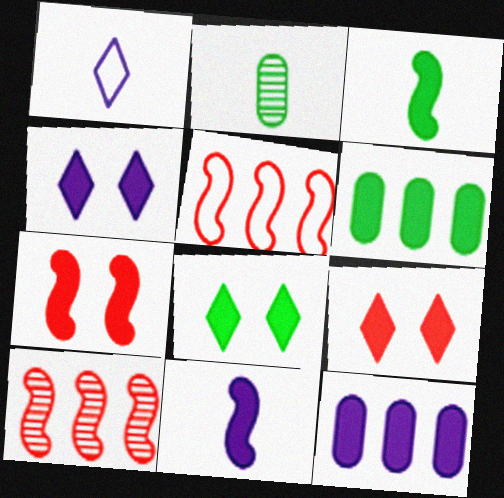[[2, 4, 5], 
[3, 6, 8], 
[3, 9, 12], 
[4, 8, 9], 
[4, 11, 12], 
[6, 9, 11]]